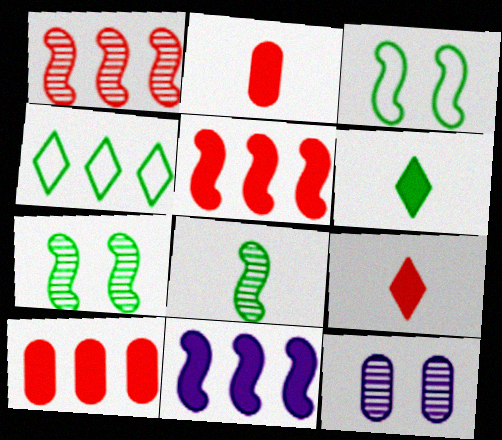[]